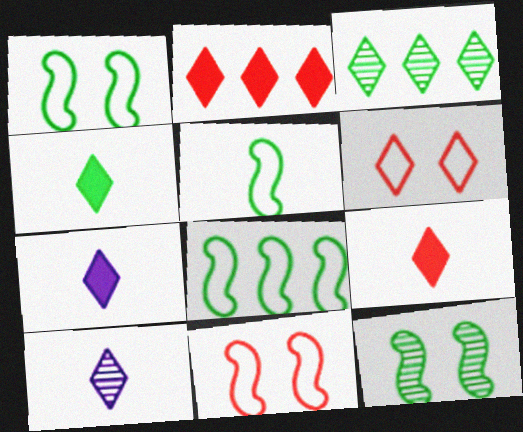[[1, 5, 8], 
[3, 6, 7], 
[4, 7, 9]]